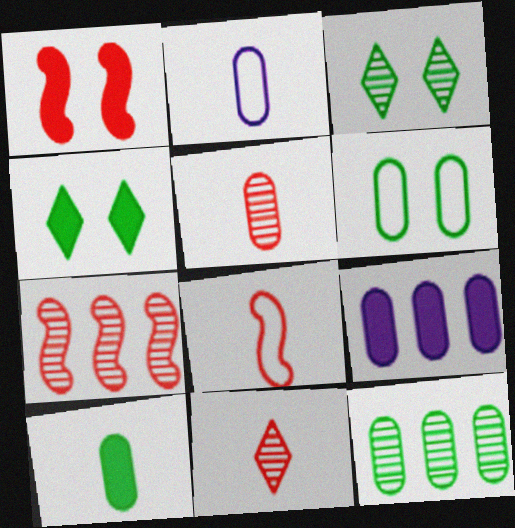[[1, 7, 8], 
[2, 4, 7], 
[2, 5, 10], 
[3, 8, 9], 
[5, 6, 9], 
[6, 10, 12]]